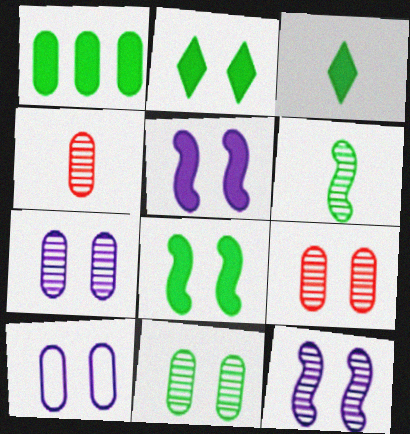[[1, 3, 8], 
[1, 4, 10], 
[7, 9, 11]]